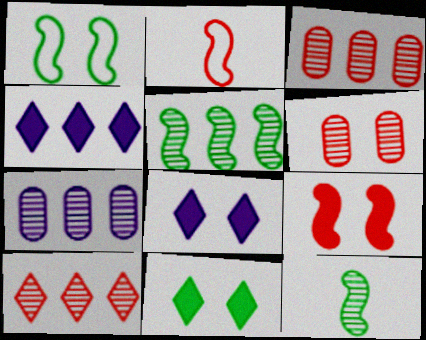[[1, 6, 8], 
[2, 7, 11], 
[5, 7, 10]]